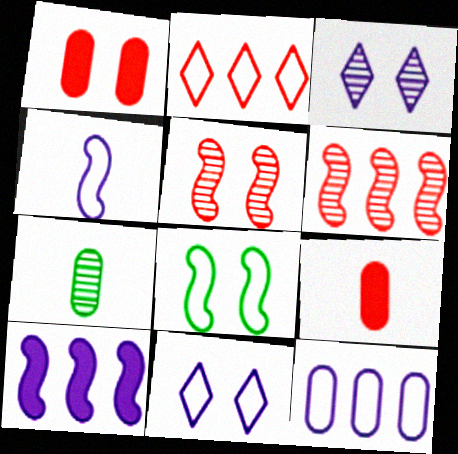[[1, 3, 8], 
[1, 7, 12], 
[2, 5, 9], 
[3, 6, 7], 
[4, 11, 12]]